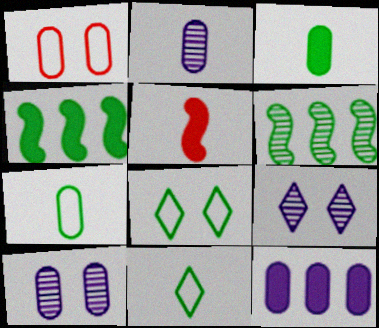[[2, 5, 11], 
[3, 6, 8]]